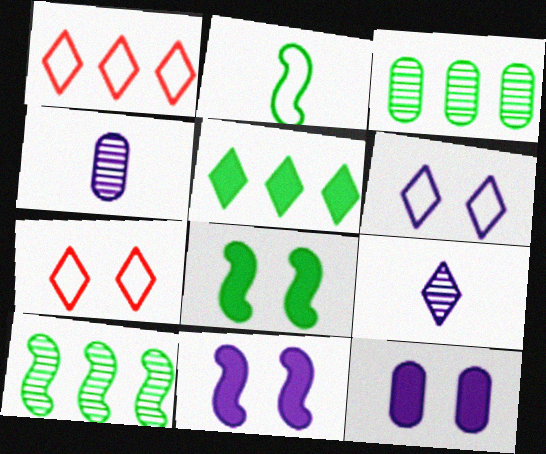[[1, 4, 8], 
[2, 8, 10], 
[5, 7, 9]]